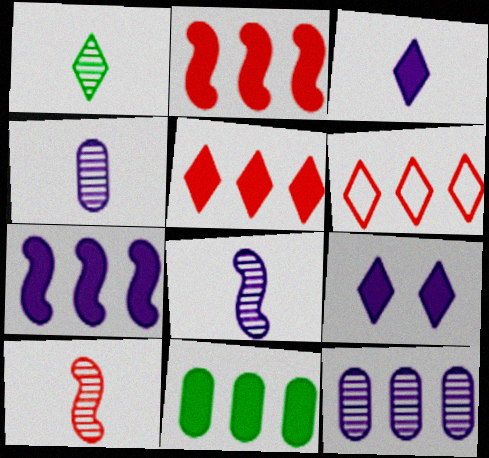[[1, 4, 10], 
[1, 6, 9], 
[5, 7, 11]]